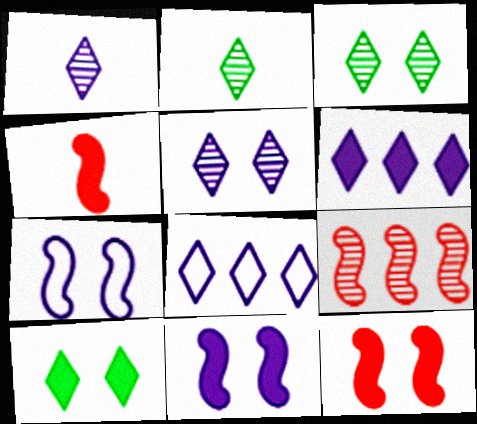[]